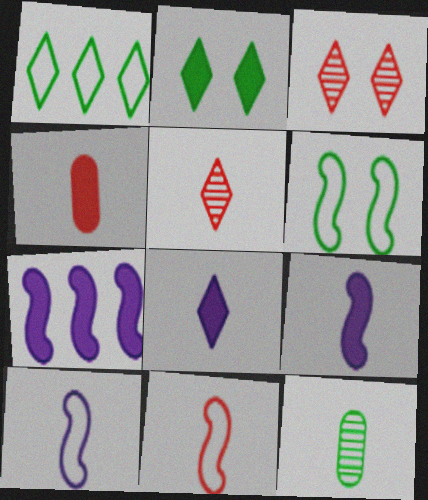[[1, 3, 8], 
[2, 4, 7], 
[4, 5, 11], 
[8, 11, 12]]